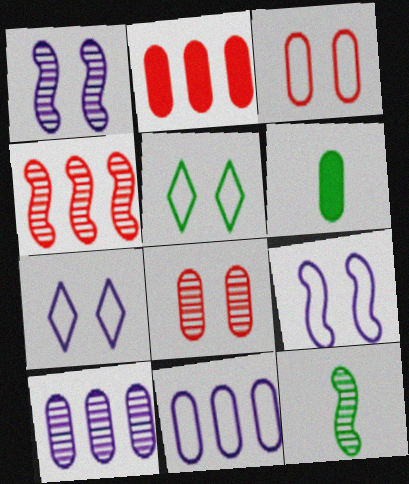[[1, 4, 12], 
[2, 7, 12], 
[3, 5, 9], 
[3, 6, 10], 
[4, 6, 7], 
[6, 8, 11]]